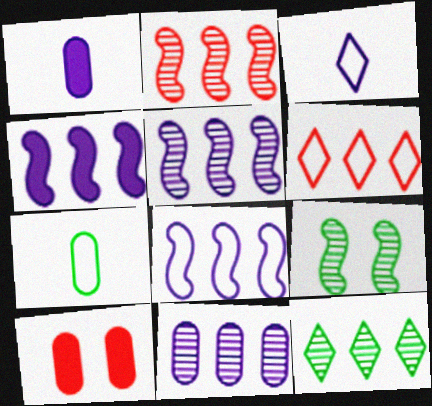[[1, 6, 9], 
[2, 11, 12], 
[4, 5, 8], 
[7, 10, 11]]